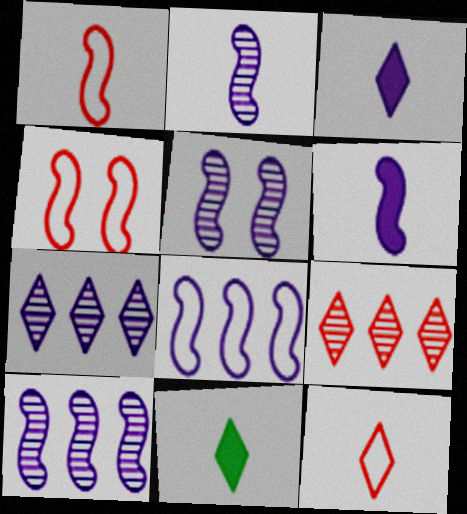[[2, 5, 10], 
[5, 6, 8]]